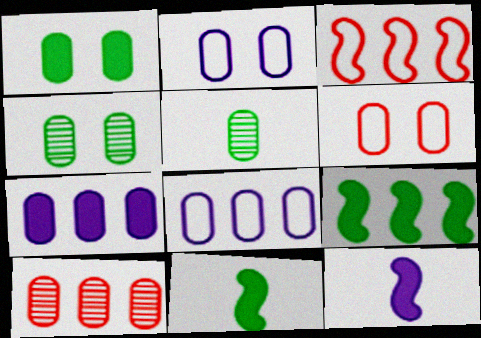[[5, 6, 7]]